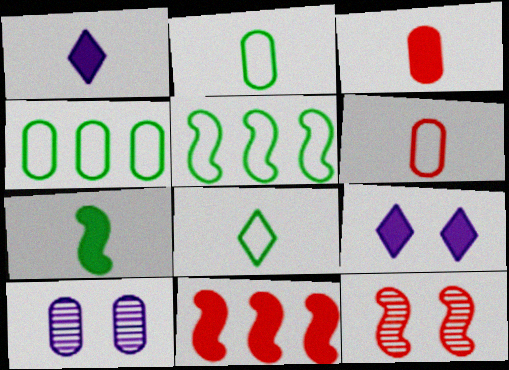[[1, 3, 7], 
[1, 4, 12], 
[3, 4, 10], 
[8, 10, 11]]